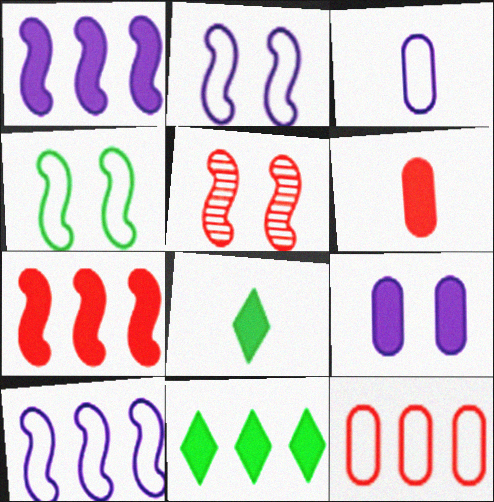[[3, 5, 11], 
[7, 8, 9]]